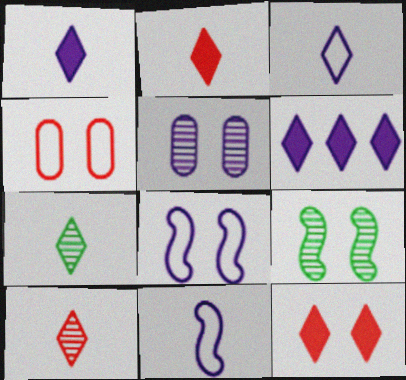[[2, 3, 7], 
[5, 6, 11]]